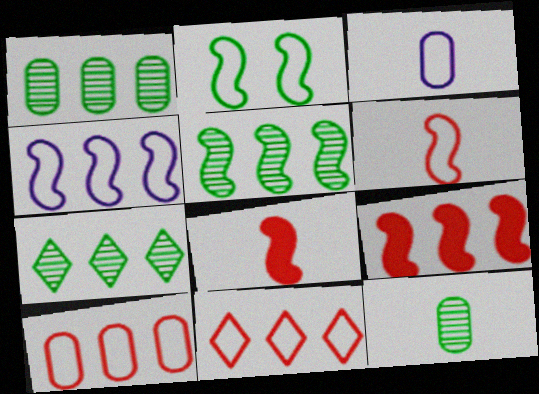[[1, 5, 7], 
[2, 3, 11], 
[2, 4, 6], 
[4, 5, 9]]